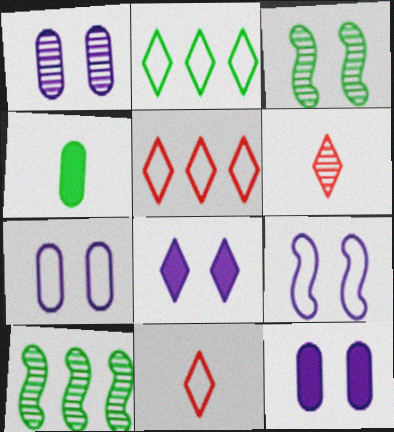[[1, 6, 10], 
[1, 7, 12], 
[1, 8, 9], 
[2, 3, 4], 
[2, 6, 8], 
[10, 11, 12]]